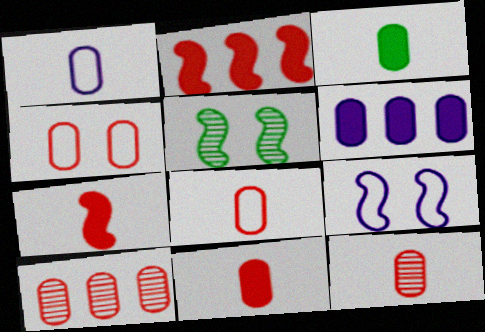[[1, 3, 12], 
[4, 10, 11], 
[8, 11, 12]]